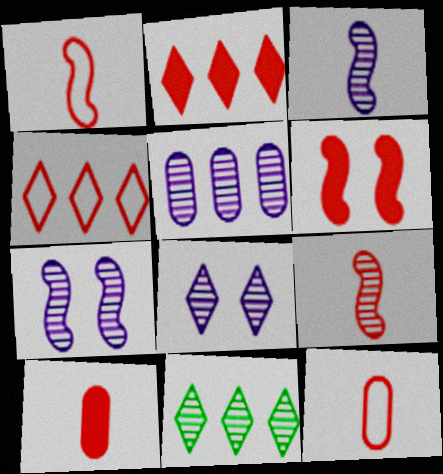[[2, 6, 10], 
[3, 5, 8]]